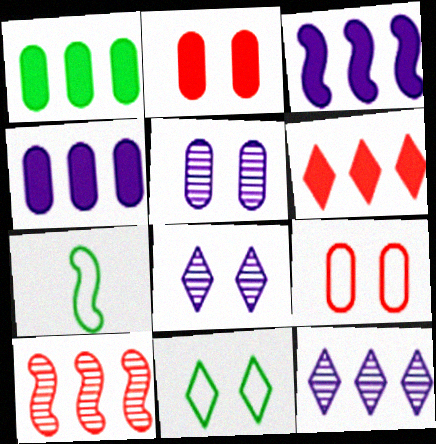[[1, 3, 6], 
[2, 7, 12], 
[5, 6, 7]]